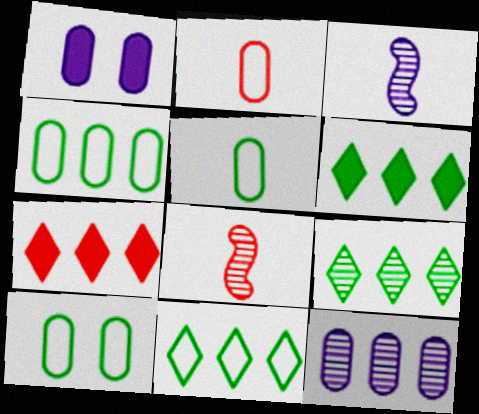[[1, 8, 11], 
[3, 7, 10], 
[4, 5, 10], 
[6, 9, 11]]